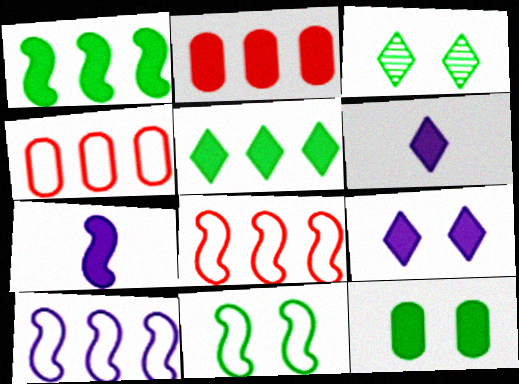[[3, 4, 7], 
[3, 11, 12]]